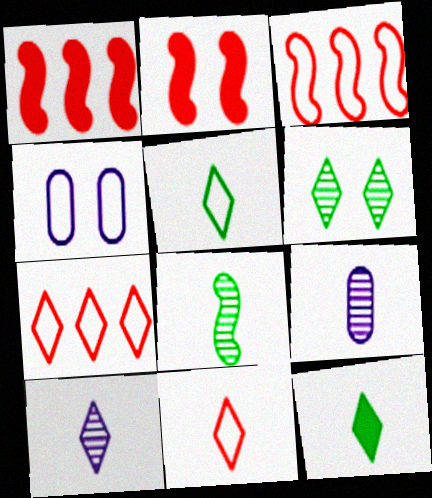[[2, 4, 6], 
[3, 4, 5], 
[10, 11, 12]]